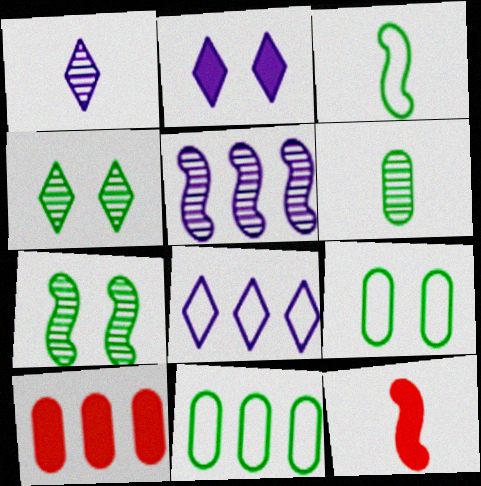[[1, 2, 8]]